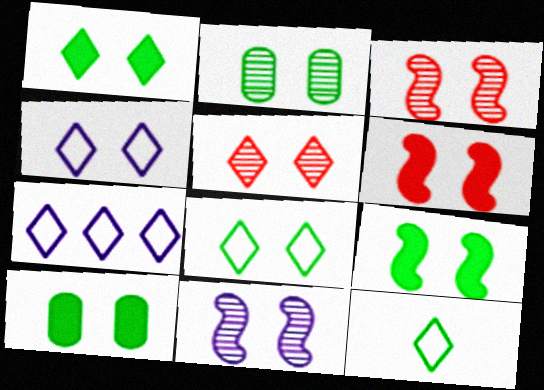[[1, 4, 5], 
[1, 9, 10], 
[2, 4, 6], 
[2, 5, 11], 
[2, 8, 9], 
[3, 4, 10]]